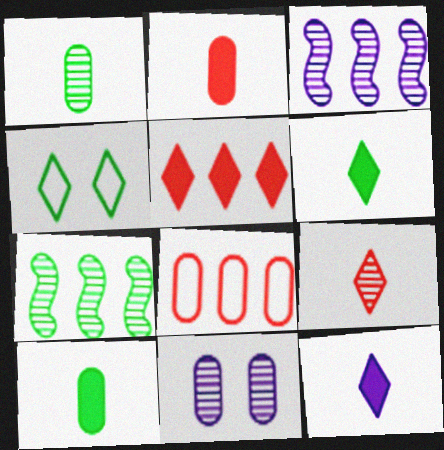[[2, 3, 4], 
[4, 7, 10], 
[7, 9, 11], 
[8, 10, 11]]